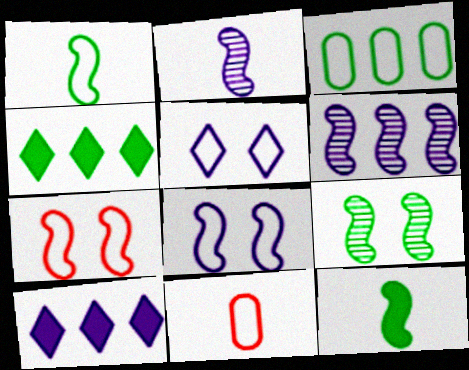[[6, 7, 12], 
[9, 10, 11]]